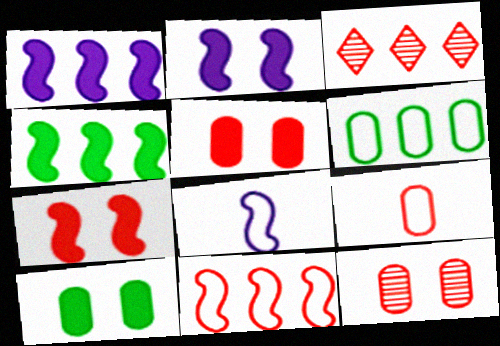[[1, 3, 6], 
[3, 7, 9], 
[3, 8, 10]]